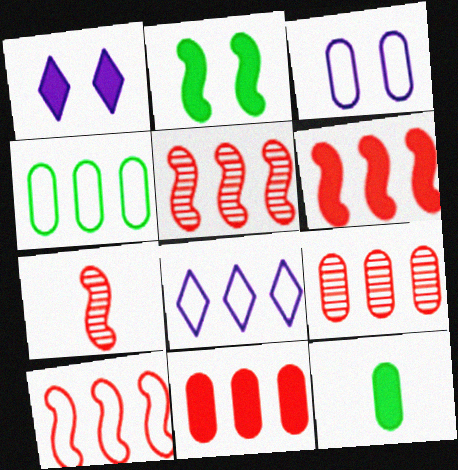[[1, 4, 7], 
[1, 6, 12], 
[3, 9, 12], 
[4, 8, 10], 
[5, 6, 10]]